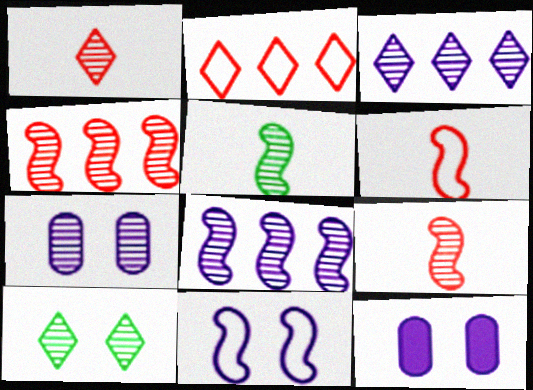[[1, 3, 10], 
[2, 5, 12]]